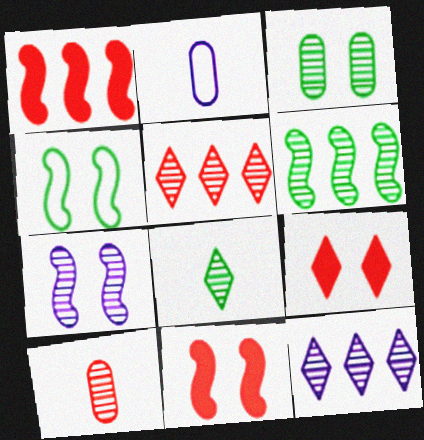[[2, 6, 9], 
[3, 6, 8], 
[4, 7, 11]]